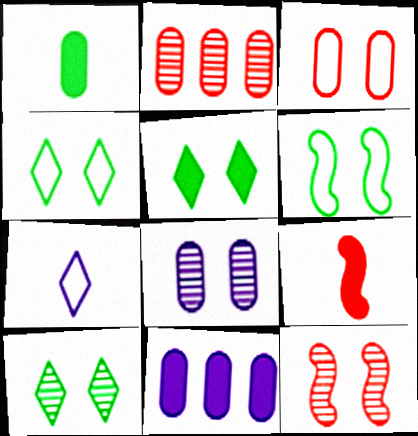[[4, 5, 10], 
[5, 9, 11], 
[8, 10, 12]]